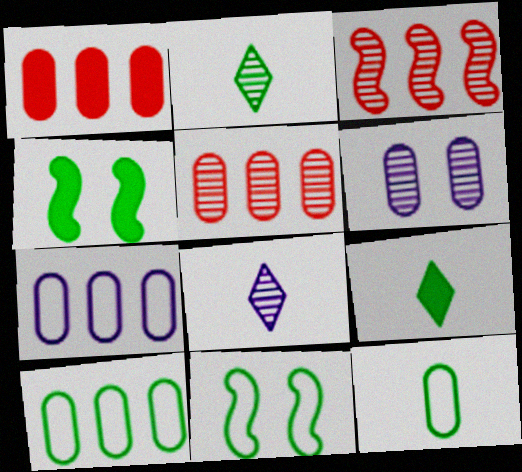[[1, 6, 12], 
[1, 8, 11], 
[2, 3, 6], 
[2, 4, 10]]